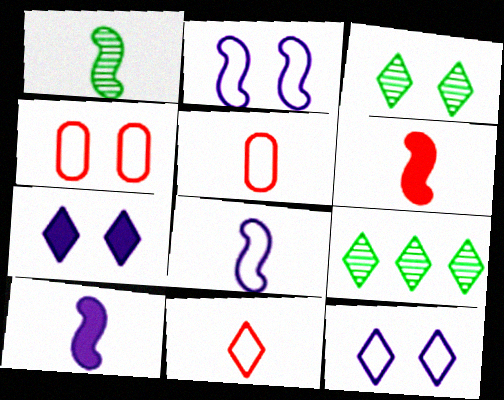[[1, 6, 8], 
[4, 9, 10], 
[7, 9, 11]]